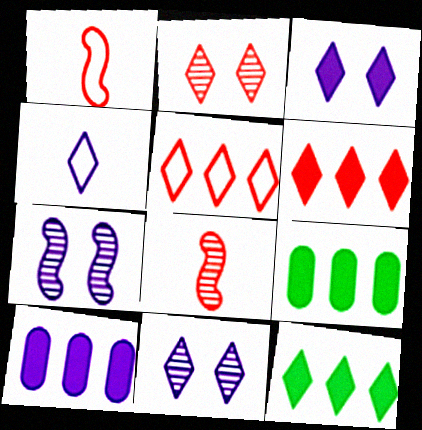[[1, 9, 11], 
[2, 4, 12], 
[4, 7, 10]]